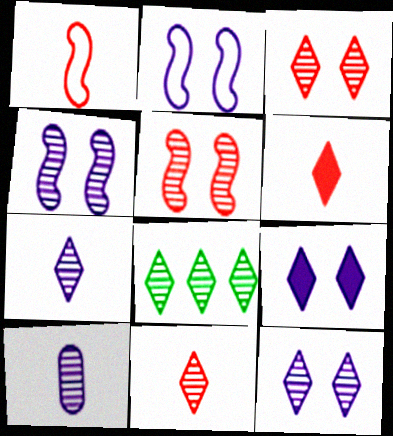[[3, 7, 8], 
[5, 8, 10], 
[8, 11, 12]]